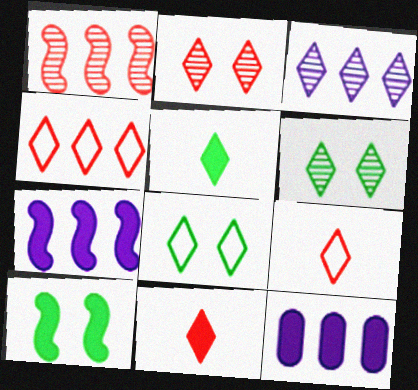[[2, 4, 11], 
[3, 8, 11], 
[10, 11, 12]]